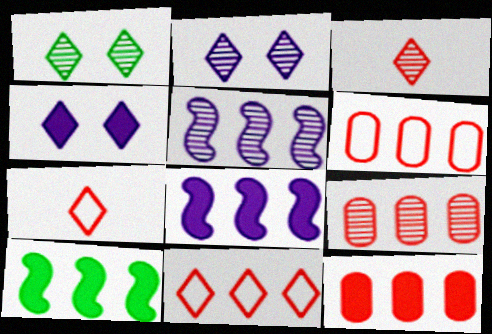[[6, 9, 12]]